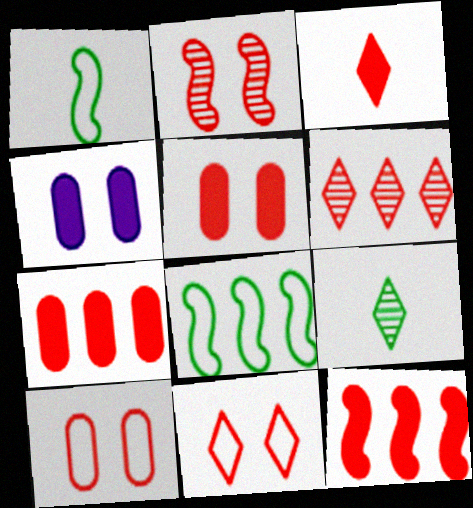[[1, 4, 6], 
[2, 5, 11], 
[3, 5, 12], 
[3, 6, 11]]